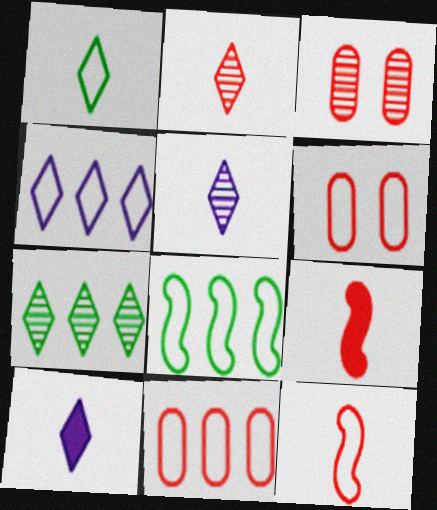[[1, 2, 10], 
[3, 8, 10], 
[4, 8, 11]]